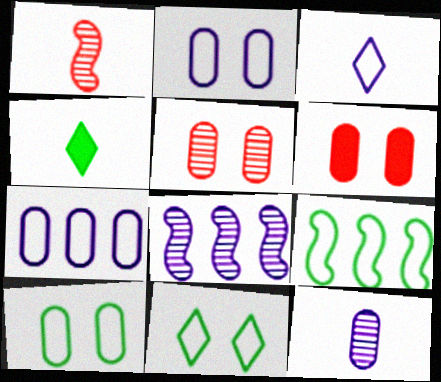[]